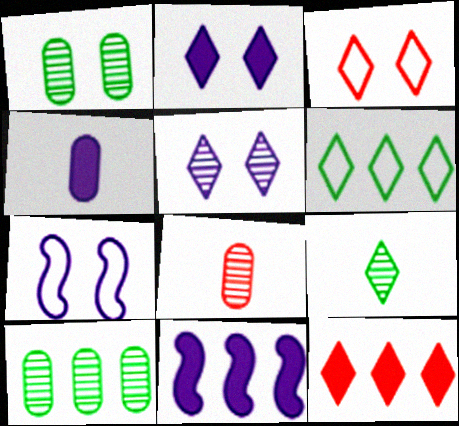[[2, 4, 11]]